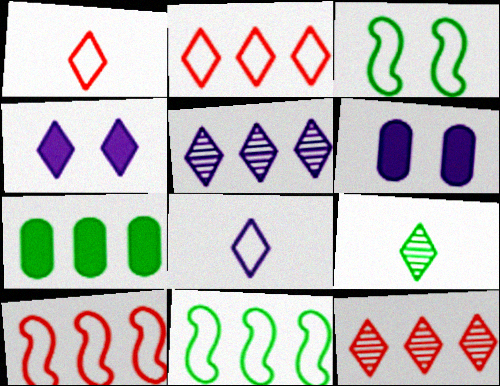[[2, 4, 9], 
[3, 7, 9], 
[4, 5, 8], 
[5, 7, 10], 
[6, 9, 10]]